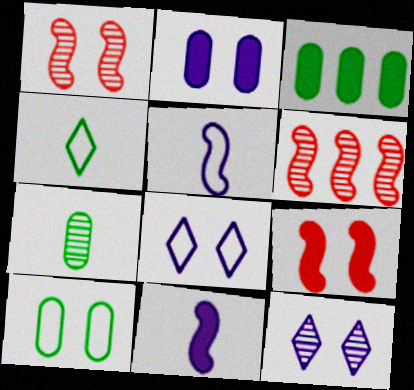[[2, 4, 6], 
[3, 7, 10], 
[6, 7, 12], 
[9, 10, 12]]